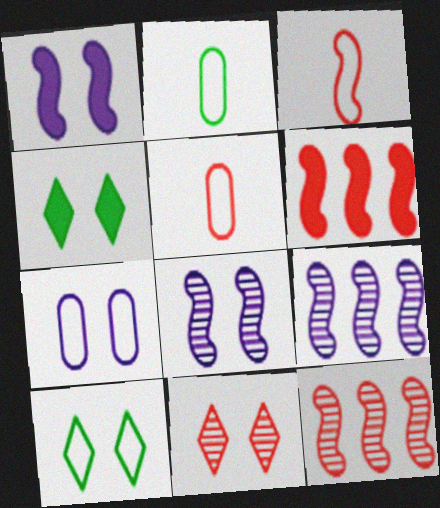[[4, 5, 9], 
[5, 6, 11]]